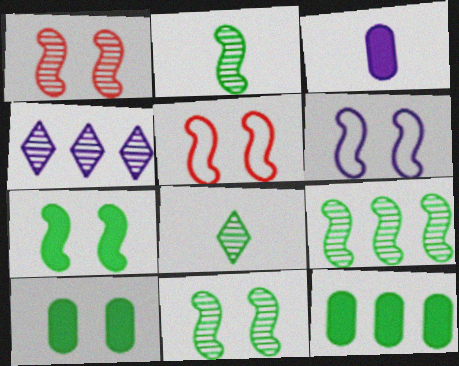[[1, 6, 7], 
[2, 9, 11], 
[3, 4, 6]]